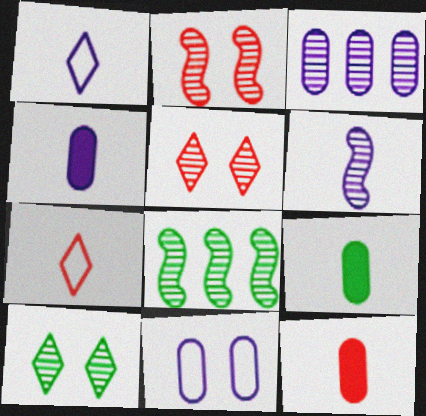[[1, 4, 6], 
[2, 6, 8], 
[3, 4, 11], 
[4, 9, 12], 
[6, 7, 9]]